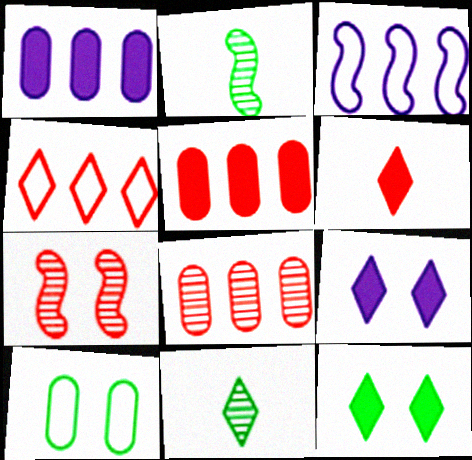[[4, 9, 11], 
[7, 9, 10]]